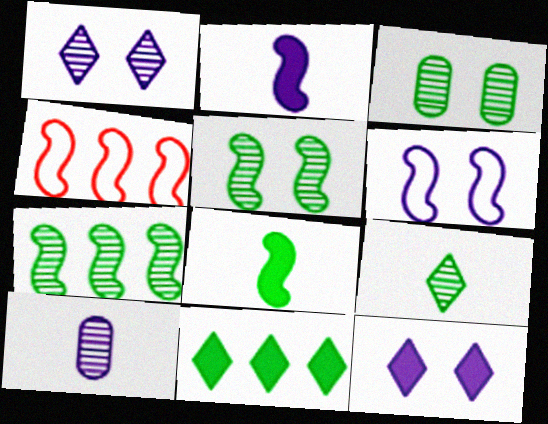[[2, 4, 5], 
[3, 7, 9]]